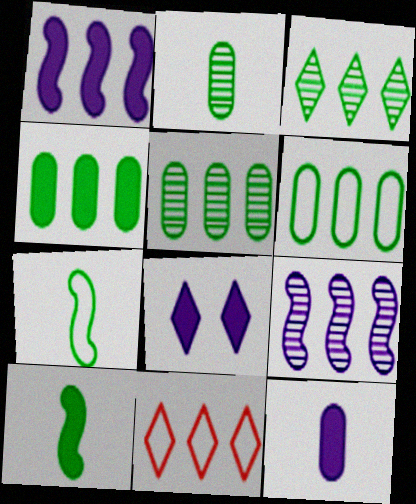[[1, 5, 11], 
[1, 8, 12], 
[4, 5, 6], 
[4, 9, 11]]